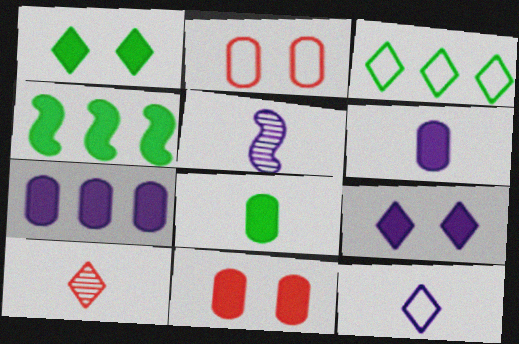[[1, 4, 8], 
[3, 5, 11], 
[3, 9, 10], 
[5, 6, 12], 
[7, 8, 11]]